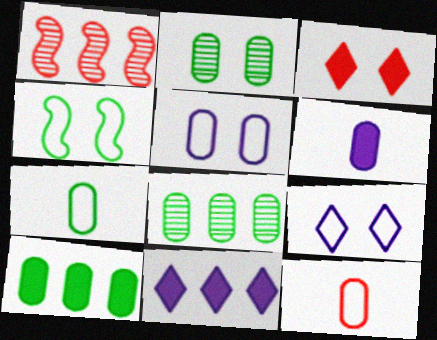[[1, 3, 12], 
[2, 7, 10]]